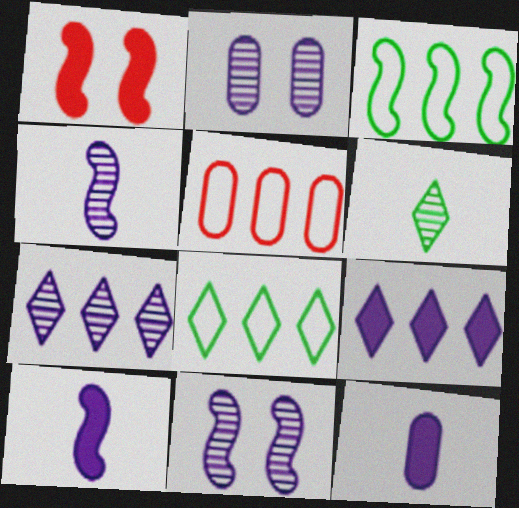[[1, 3, 4], 
[2, 4, 7]]